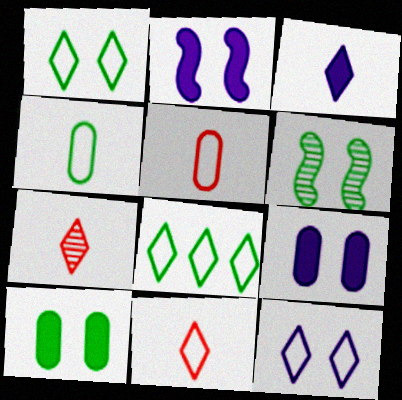[[1, 6, 10], 
[8, 11, 12]]